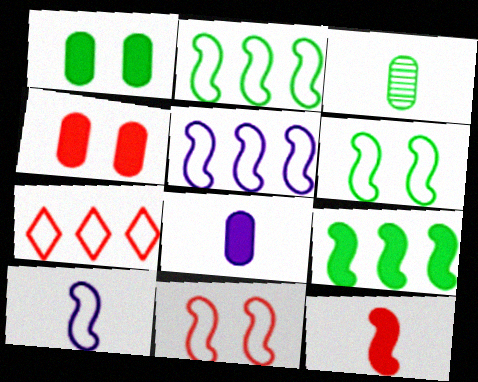[[2, 10, 11]]